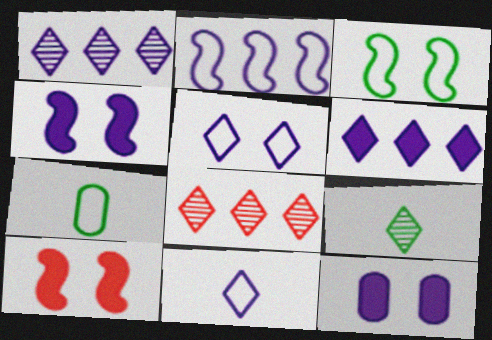[[1, 7, 10], 
[4, 7, 8]]